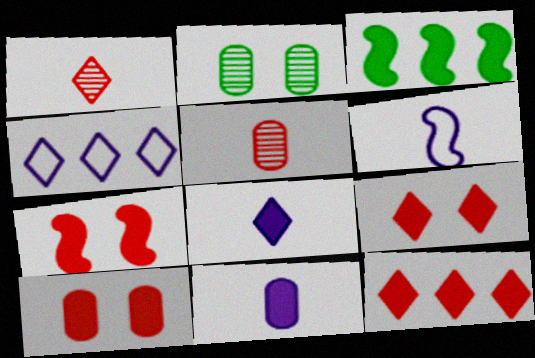[[2, 6, 12], 
[3, 8, 10], 
[3, 9, 11], 
[7, 9, 10]]